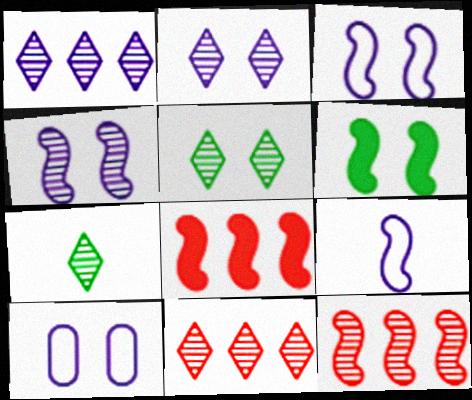[[2, 7, 11], 
[6, 9, 12], 
[7, 8, 10]]